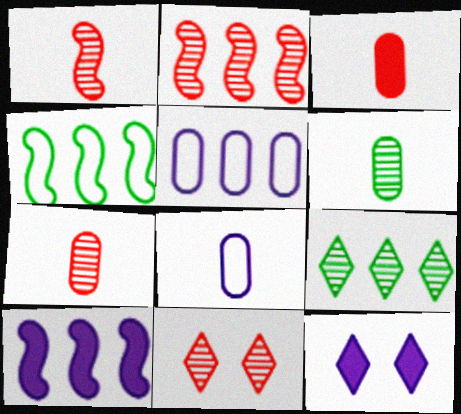[[2, 4, 10], 
[2, 7, 11], 
[3, 6, 8], 
[4, 7, 12]]